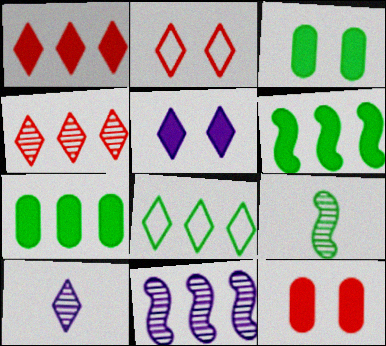[[3, 8, 9]]